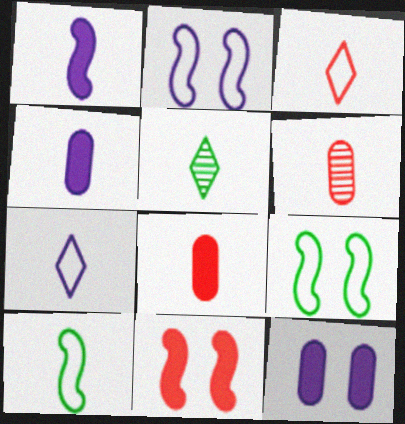[]